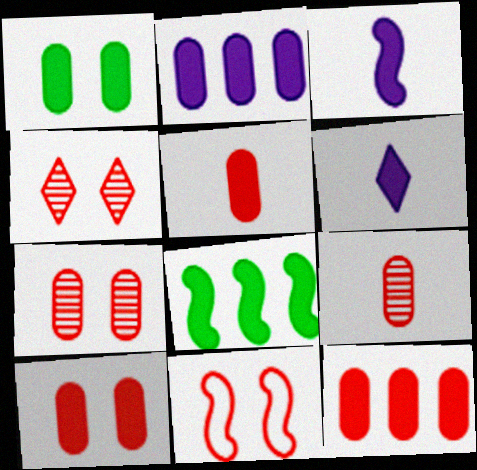[[1, 2, 5], 
[4, 10, 11], 
[5, 10, 12], 
[6, 8, 10]]